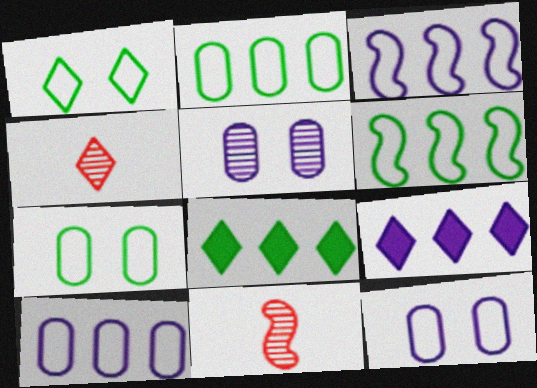[[1, 4, 9], 
[7, 9, 11], 
[8, 11, 12]]